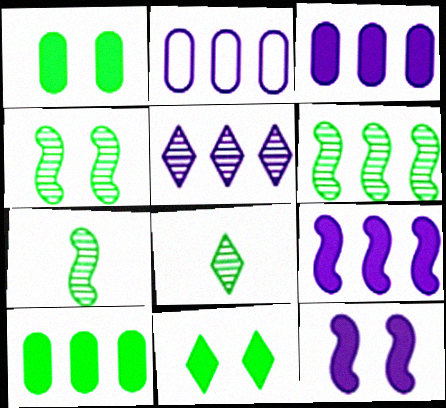[[2, 5, 9], 
[4, 6, 7]]